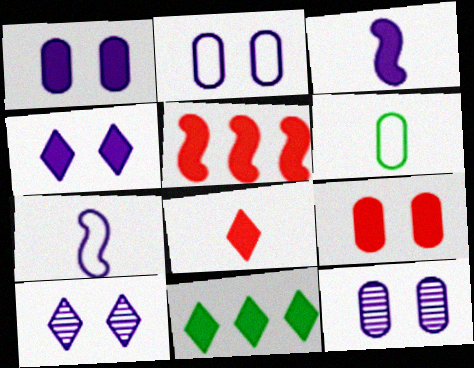[[1, 2, 12], 
[3, 9, 11], 
[4, 8, 11], 
[5, 6, 10], 
[5, 8, 9]]